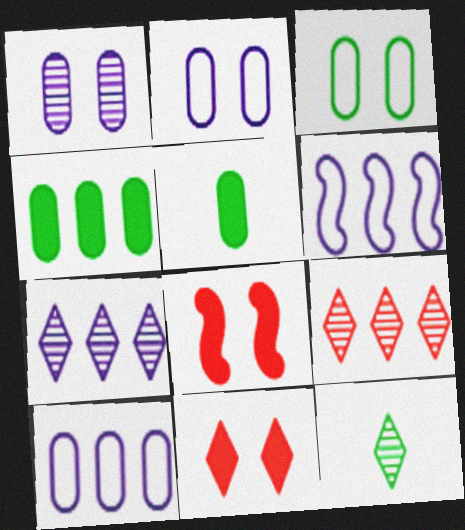[[4, 6, 9], 
[8, 10, 12]]